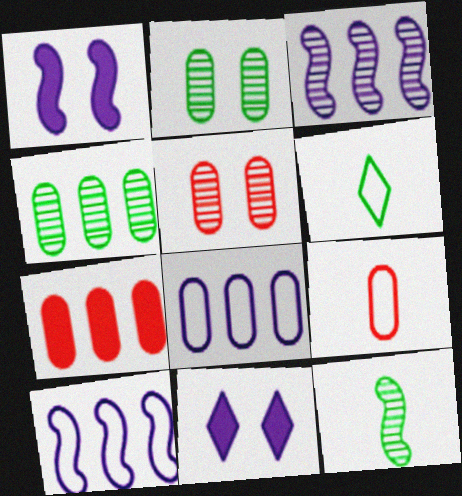[[4, 7, 8], 
[5, 7, 9]]